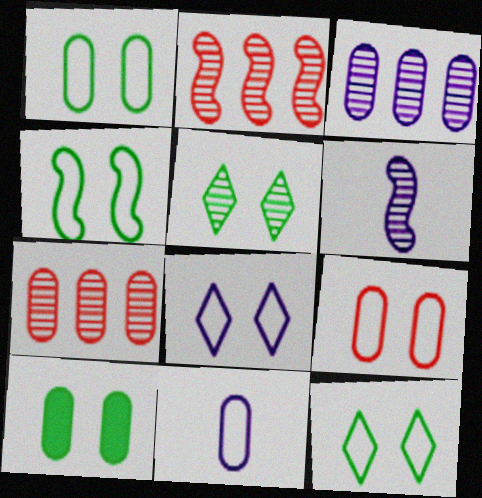[[1, 4, 12], 
[4, 5, 10], 
[4, 8, 9], 
[5, 6, 7], 
[7, 10, 11]]